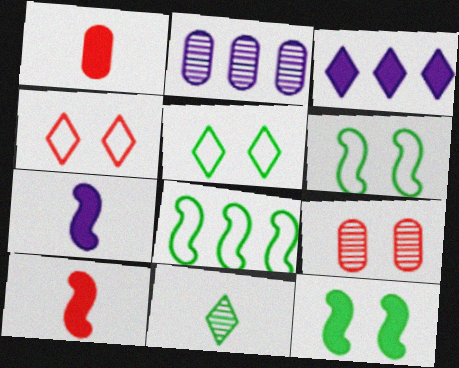[[1, 3, 12], 
[2, 5, 10], 
[3, 4, 11]]